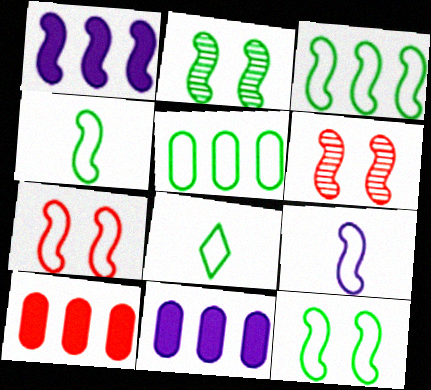[[1, 4, 6], 
[3, 4, 12], 
[3, 7, 9], 
[5, 8, 12], 
[6, 8, 11]]